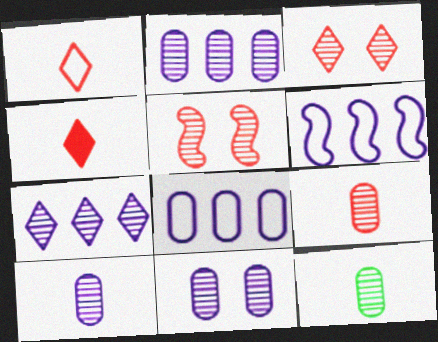[[2, 10, 11], 
[5, 7, 12], 
[9, 10, 12]]